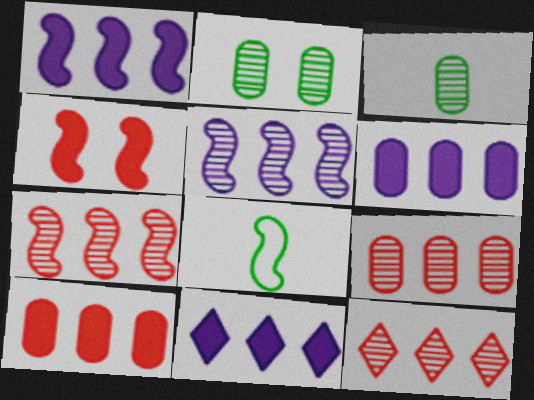[[1, 6, 11], 
[4, 5, 8], 
[7, 9, 12]]